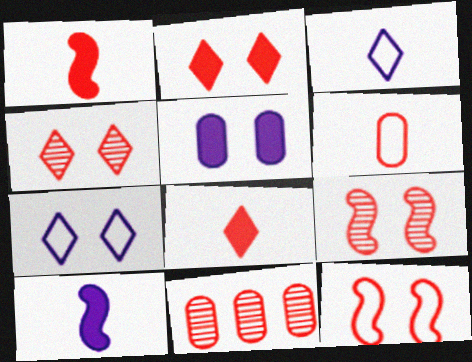[[8, 11, 12]]